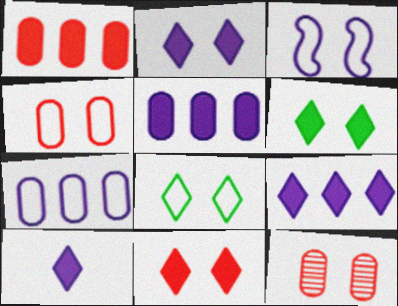[[2, 6, 11], 
[2, 9, 10], 
[3, 4, 8], 
[3, 6, 12]]